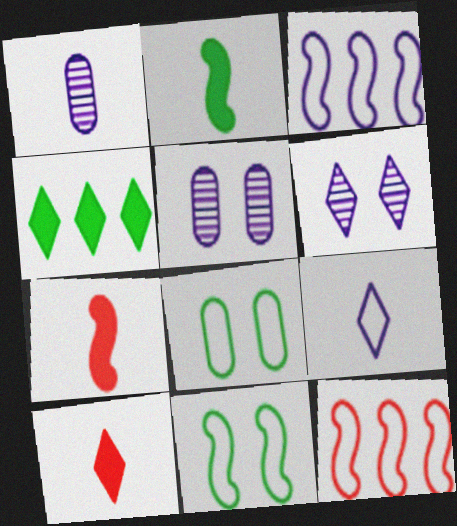[[8, 9, 12]]